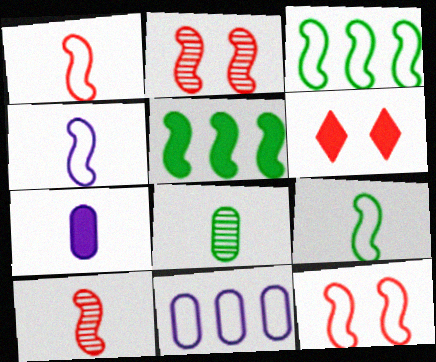[[1, 4, 9], 
[2, 4, 5], 
[3, 4, 12], 
[5, 6, 7]]